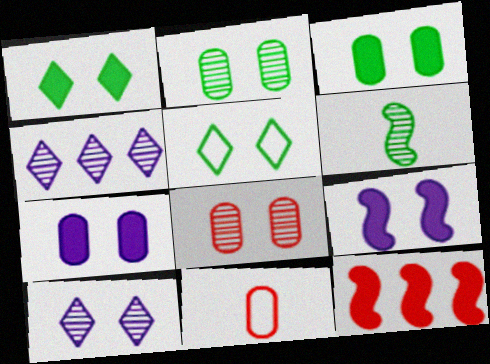[[4, 6, 8], 
[5, 8, 9]]